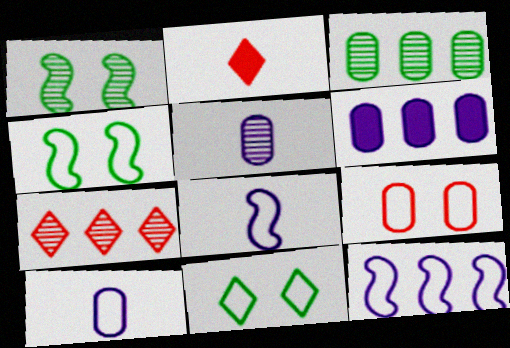[[1, 5, 7]]